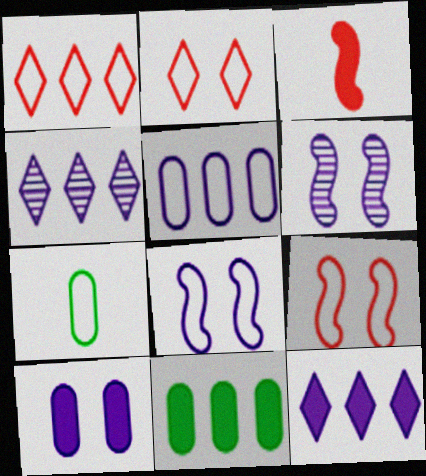[[1, 7, 8]]